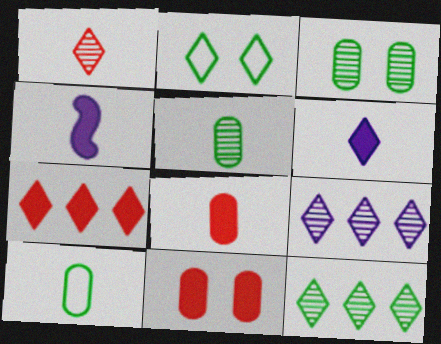[[1, 4, 10]]